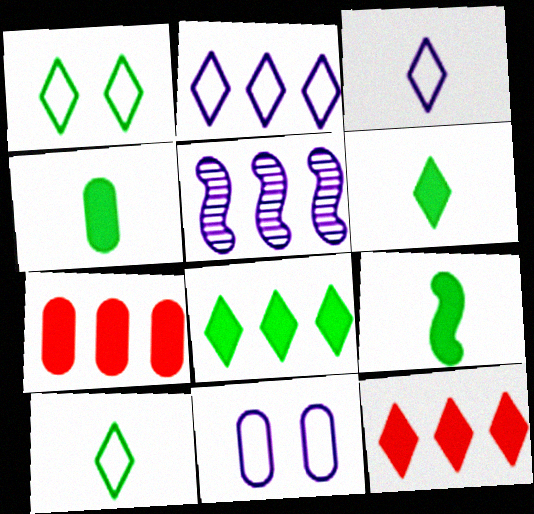[[4, 6, 9]]